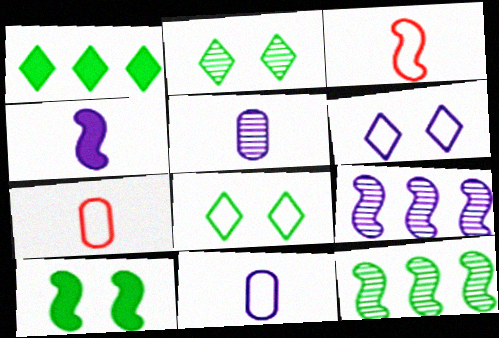[[3, 9, 10]]